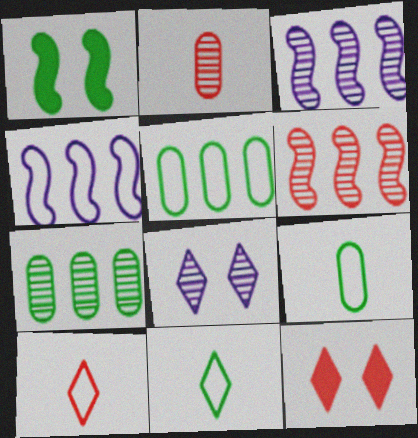[[1, 7, 11], 
[3, 9, 12]]